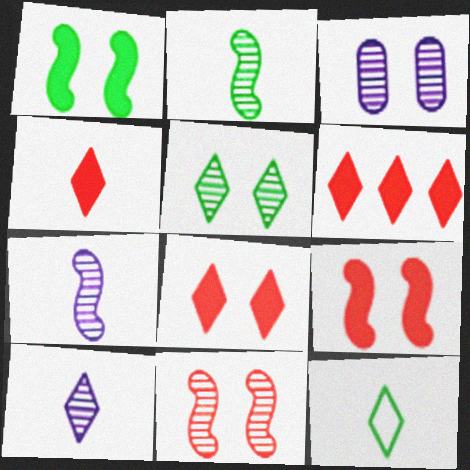[[3, 5, 11], 
[4, 6, 8], 
[4, 10, 12]]